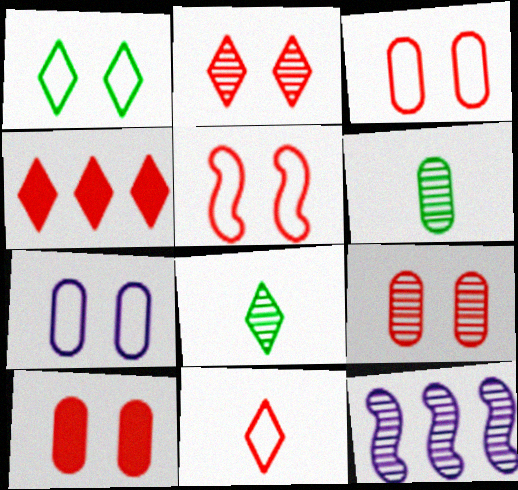[[1, 5, 7], 
[2, 4, 11], 
[2, 5, 10], 
[2, 6, 12], 
[3, 9, 10], 
[8, 9, 12]]